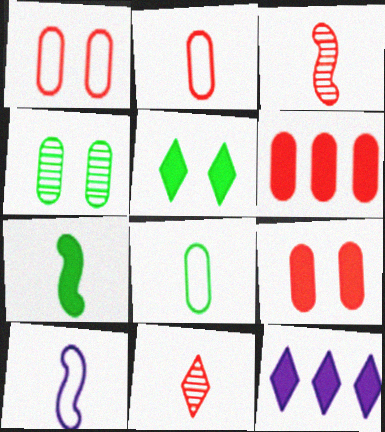[[3, 7, 10], 
[7, 9, 12]]